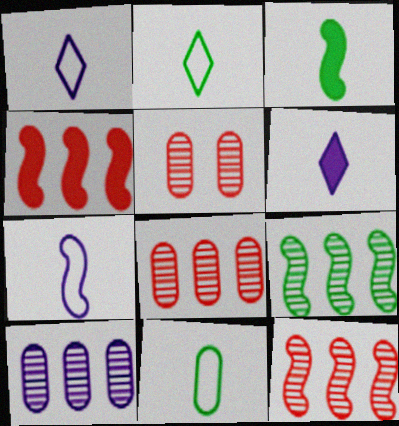[]